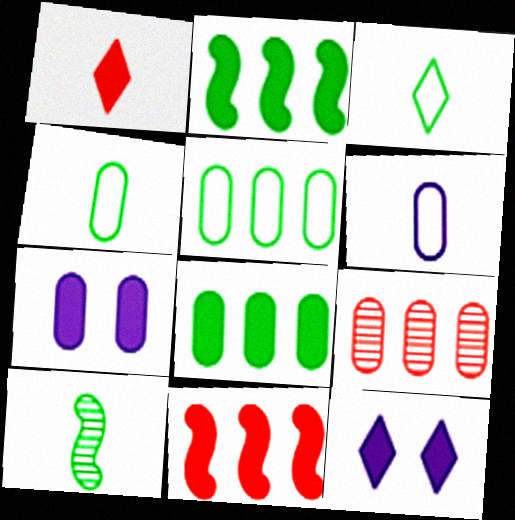[[1, 2, 7], 
[1, 6, 10], 
[4, 7, 9]]